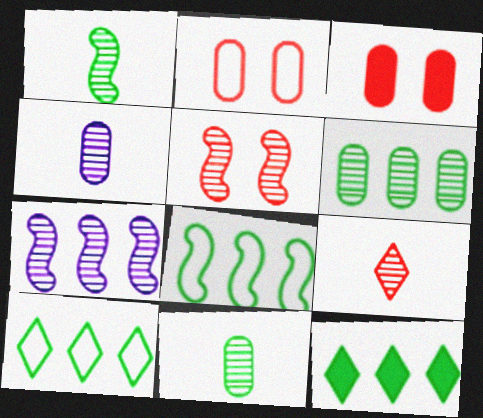[[1, 4, 9], 
[1, 5, 7], 
[6, 8, 12]]